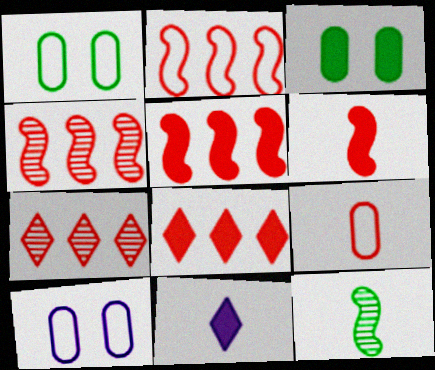[[1, 4, 11], 
[2, 4, 5], 
[3, 5, 11], 
[8, 10, 12], 
[9, 11, 12]]